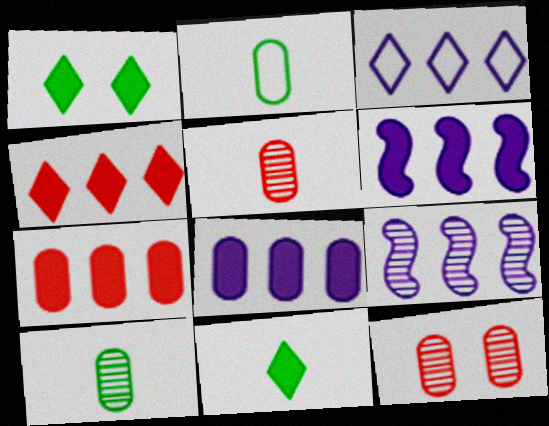[[2, 8, 12], 
[3, 8, 9]]